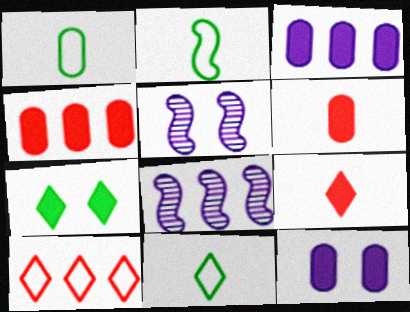[[1, 2, 11], 
[4, 5, 11]]